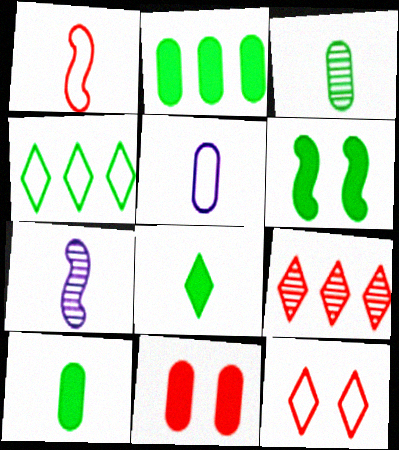[[1, 9, 11], 
[2, 6, 8], 
[2, 7, 12], 
[3, 4, 6], 
[4, 7, 11], 
[5, 6, 9]]